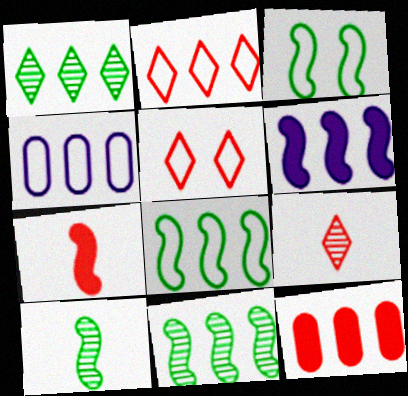[[2, 4, 8]]